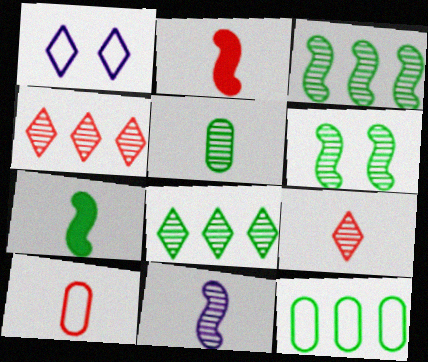[[2, 9, 10], 
[5, 6, 8], 
[5, 9, 11]]